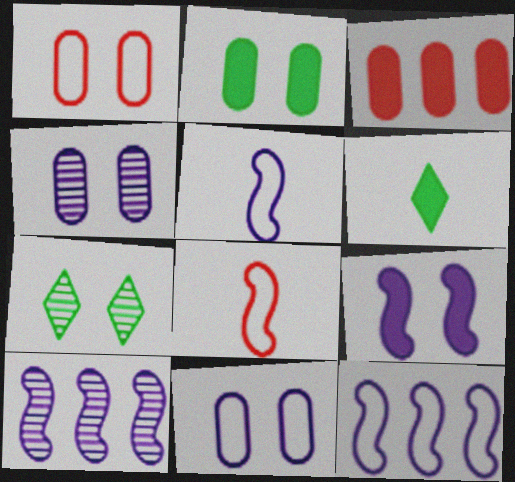[[1, 2, 4], 
[1, 6, 10], 
[1, 7, 9], 
[3, 5, 7], 
[3, 6, 9], 
[5, 9, 10]]